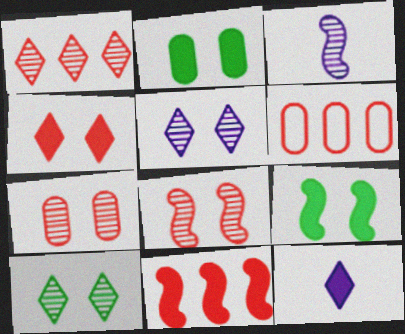[[1, 6, 11], 
[2, 11, 12]]